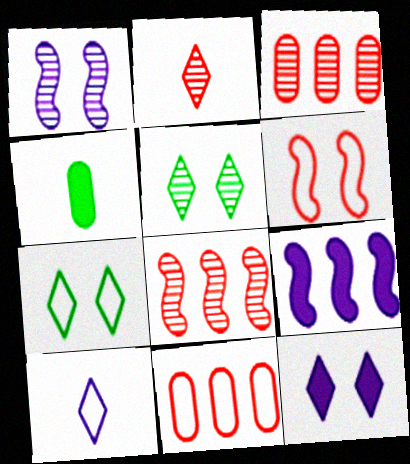[]